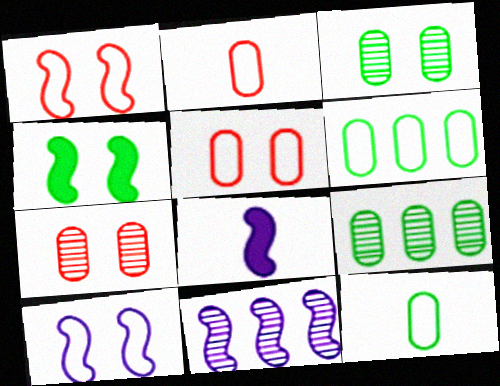[[8, 10, 11]]